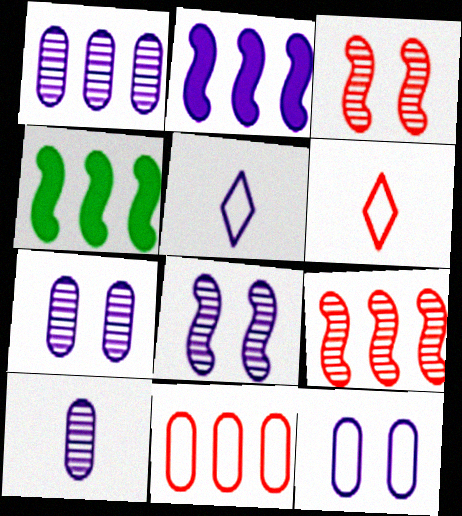[[1, 7, 10], 
[2, 5, 7], 
[4, 6, 7]]